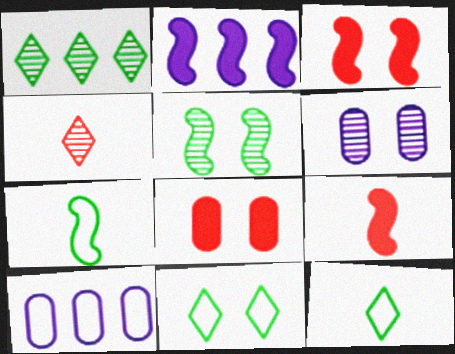[[3, 6, 11]]